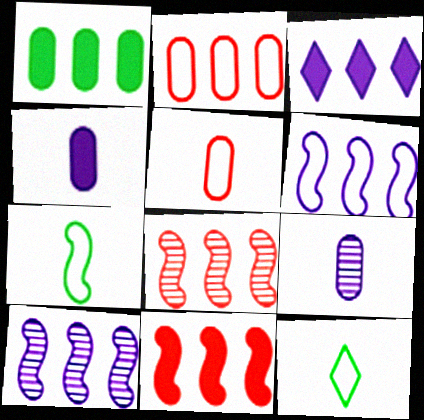[[1, 3, 11]]